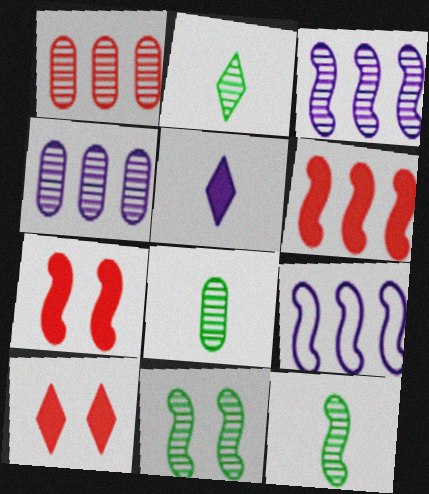[[2, 8, 12], 
[7, 9, 12], 
[8, 9, 10]]